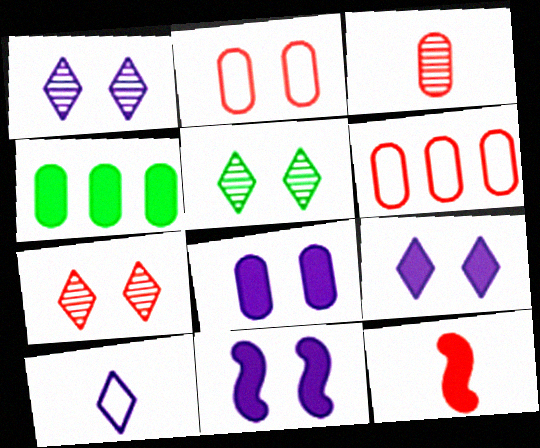[[1, 5, 7], 
[2, 5, 11], 
[4, 9, 12], 
[6, 7, 12], 
[8, 9, 11]]